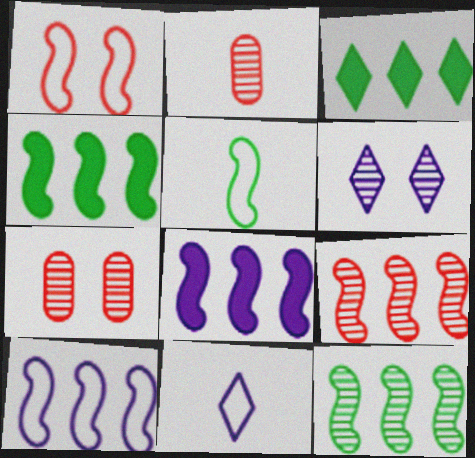[[1, 5, 10], 
[2, 6, 12], 
[4, 7, 11], 
[4, 9, 10]]